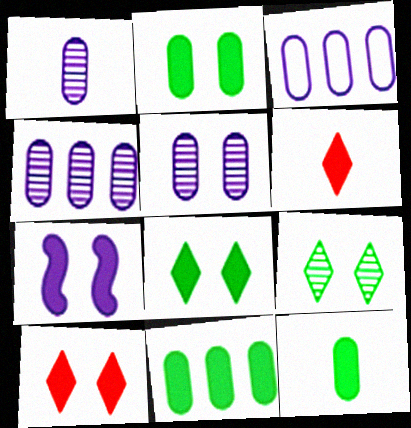[[1, 4, 5], 
[2, 7, 10], 
[2, 11, 12], 
[6, 7, 11]]